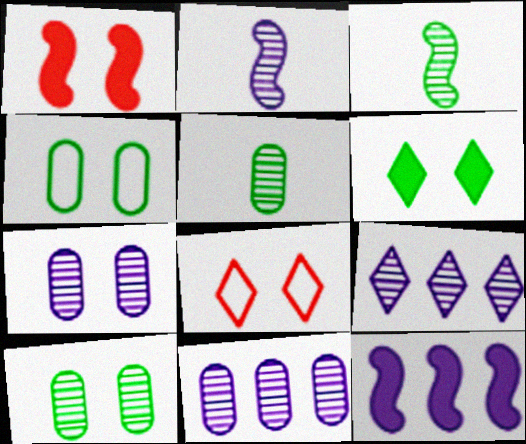[[2, 7, 9], 
[5, 8, 12]]